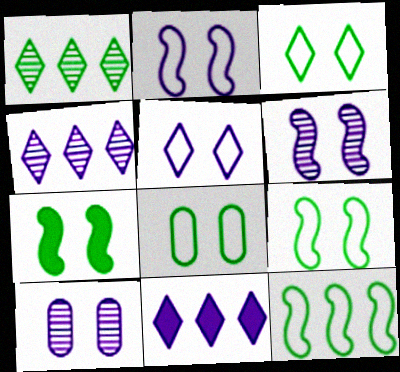[[3, 8, 9]]